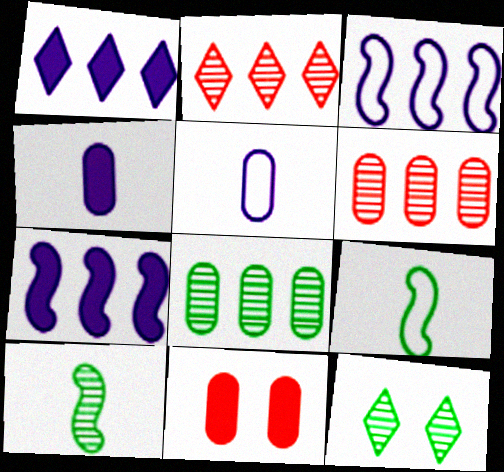[[5, 8, 11], 
[8, 10, 12]]